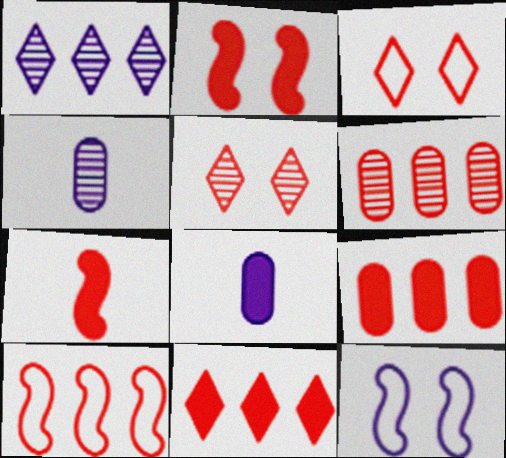[[1, 8, 12], 
[3, 6, 7], 
[6, 10, 11]]